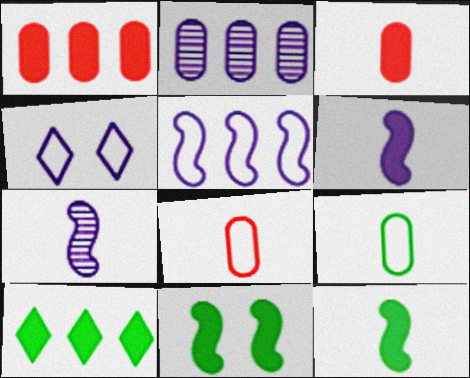[[2, 4, 6]]